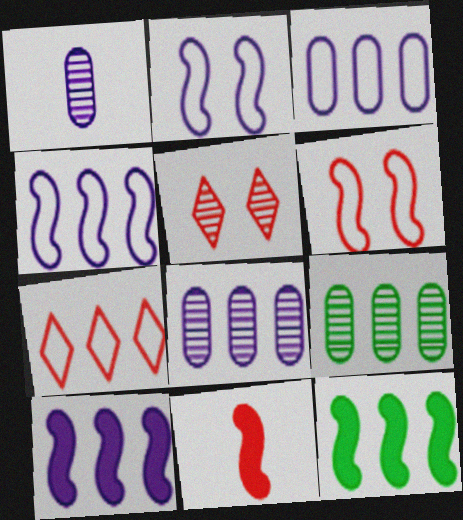[[7, 8, 12], 
[7, 9, 10]]